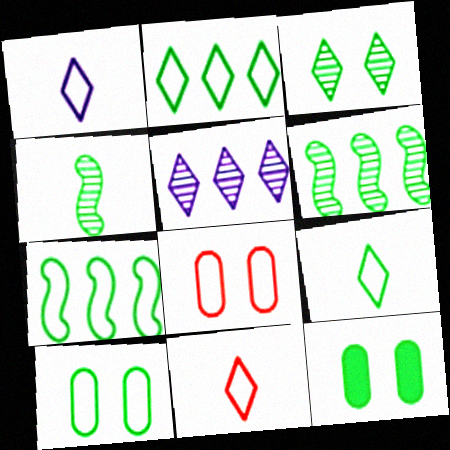[[1, 7, 8], 
[1, 9, 11], 
[2, 4, 12], 
[6, 9, 12], 
[7, 9, 10]]